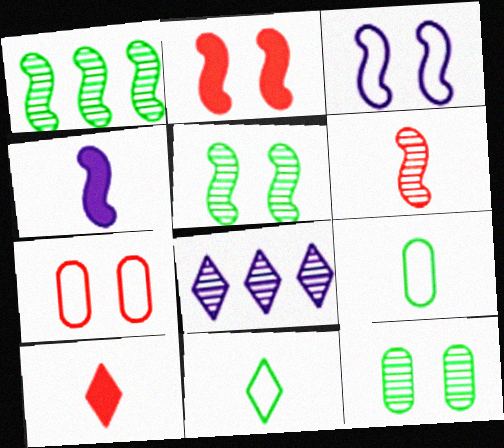[[2, 3, 5], 
[2, 8, 9], 
[6, 8, 12]]